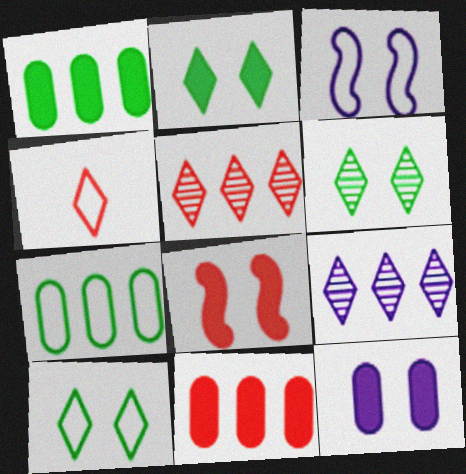[[2, 4, 9], 
[2, 6, 10], 
[2, 8, 12], 
[3, 4, 7]]